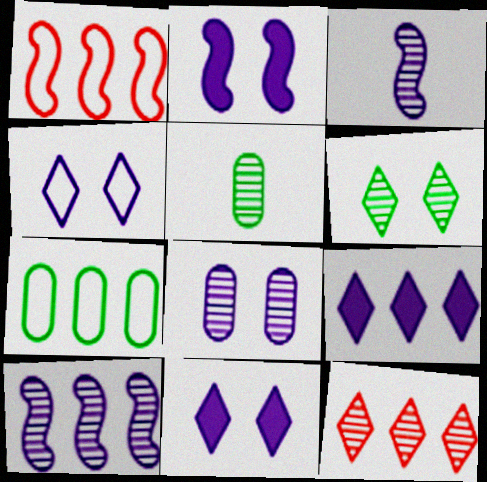[[1, 5, 11], 
[2, 4, 8]]